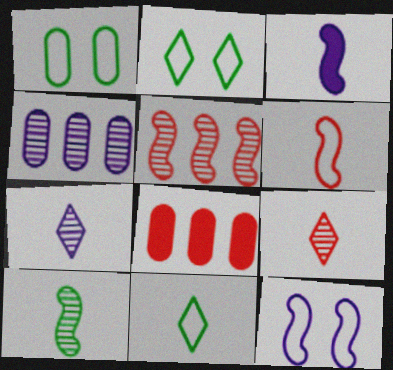[[3, 6, 10]]